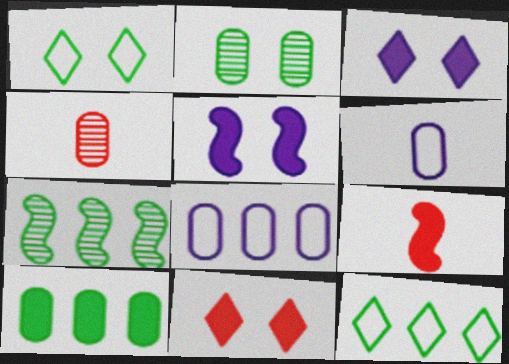[[3, 9, 10], 
[4, 5, 12], 
[6, 7, 11], 
[7, 10, 12]]